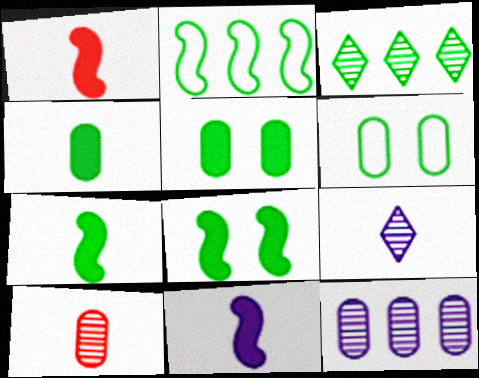[[1, 7, 11], 
[3, 6, 7]]